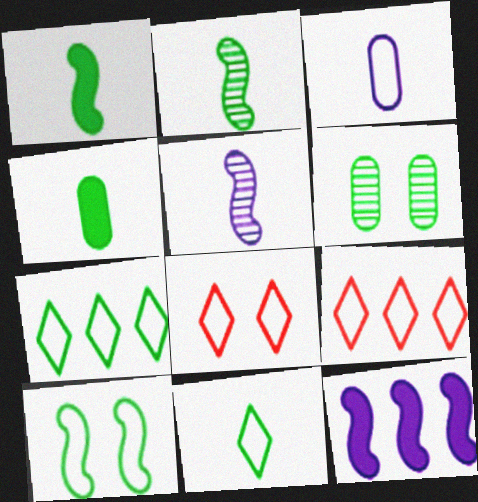[[1, 6, 7], 
[2, 4, 11], 
[3, 9, 10]]